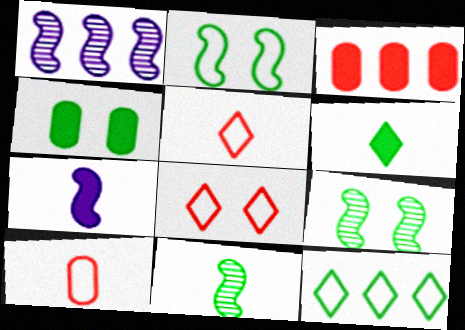[[1, 3, 12], 
[1, 4, 5], 
[4, 11, 12]]